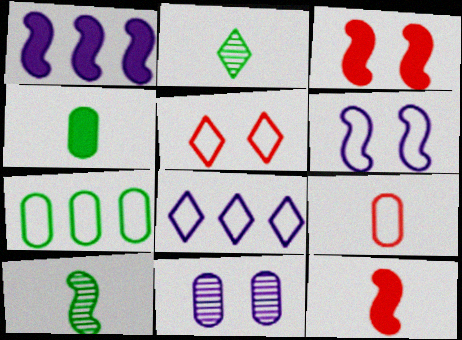[]